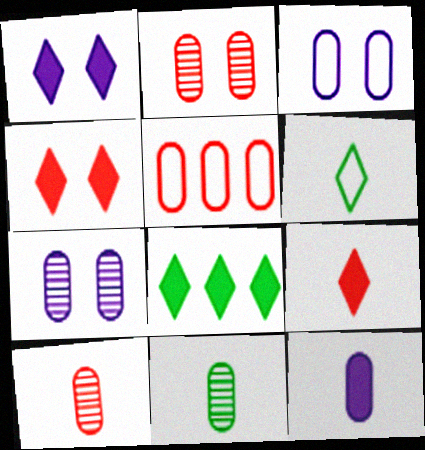[[1, 8, 9]]